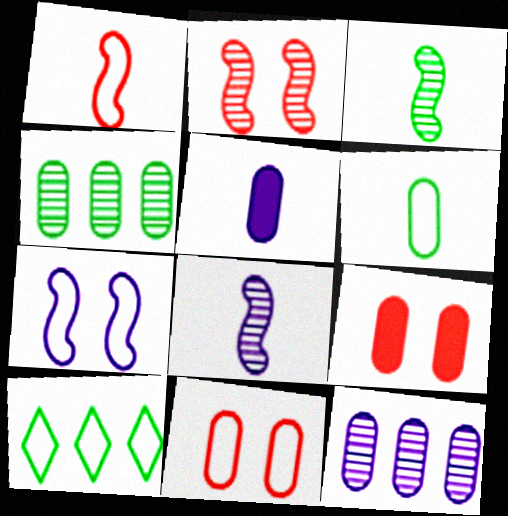[[2, 5, 10], 
[4, 5, 11], 
[6, 9, 12], 
[8, 9, 10]]